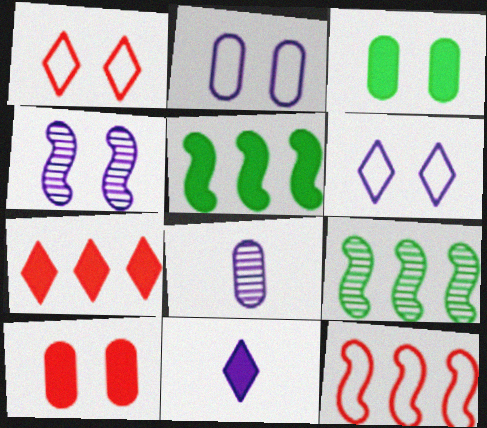[[1, 3, 4], 
[1, 5, 8], 
[5, 10, 11]]